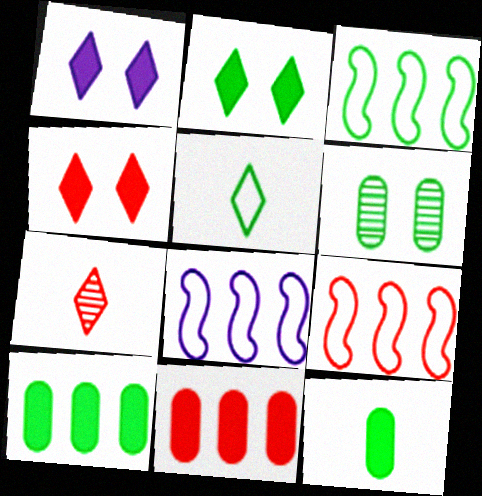[[1, 2, 4], 
[3, 8, 9]]